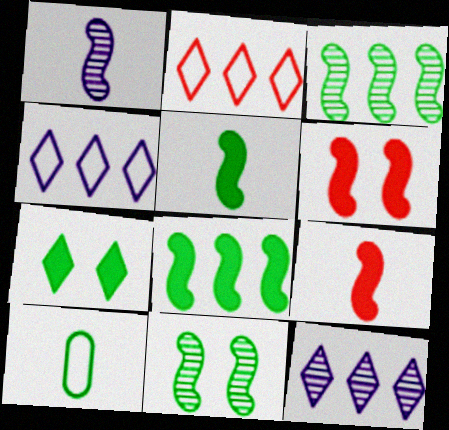[[3, 7, 10], 
[6, 10, 12]]